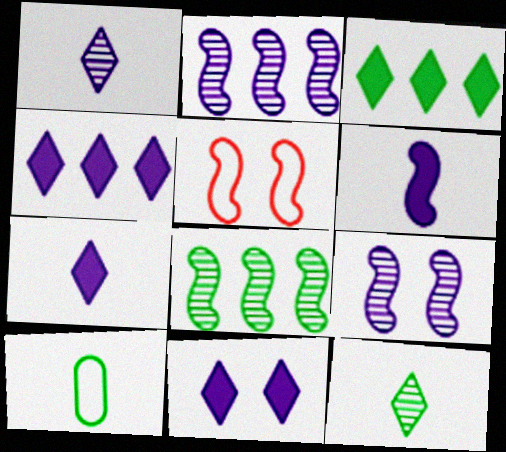[[4, 7, 11], 
[5, 6, 8]]